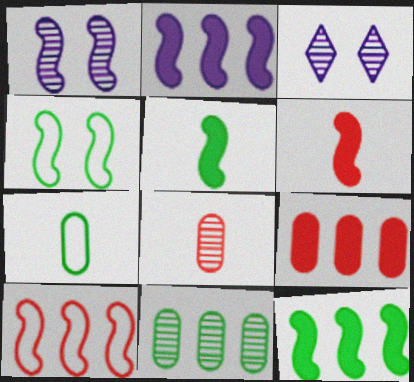[[1, 5, 10]]